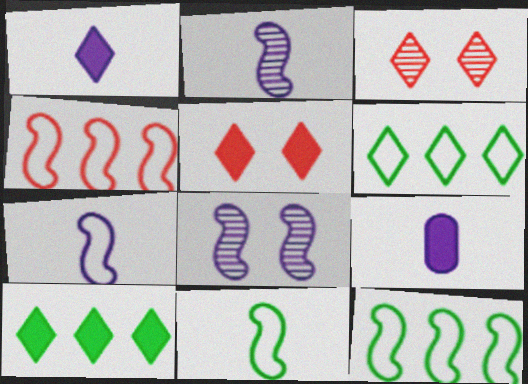[[1, 3, 6], 
[1, 5, 10], 
[3, 9, 12]]